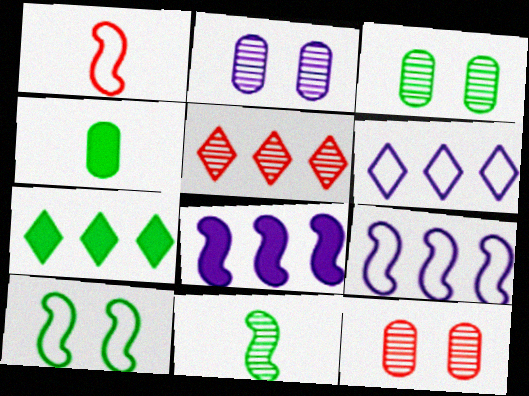[[1, 2, 7], 
[1, 9, 10], 
[2, 3, 12], 
[2, 5, 11], 
[5, 6, 7]]